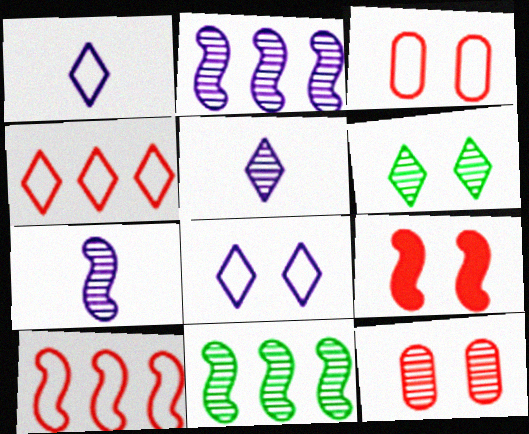[[5, 11, 12]]